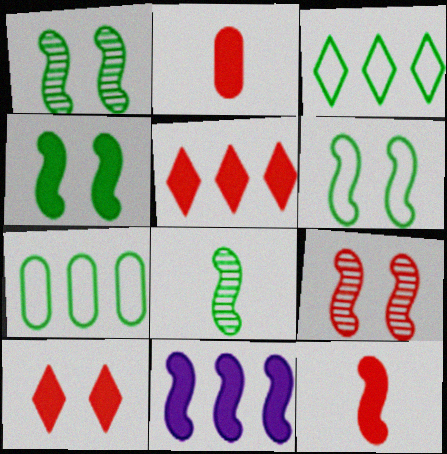[[1, 4, 6], 
[4, 11, 12]]